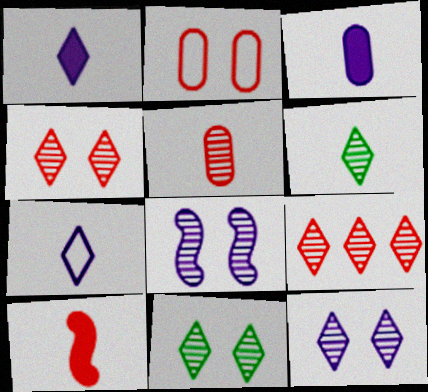[[2, 9, 10], 
[4, 11, 12], 
[6, 9, 12]]